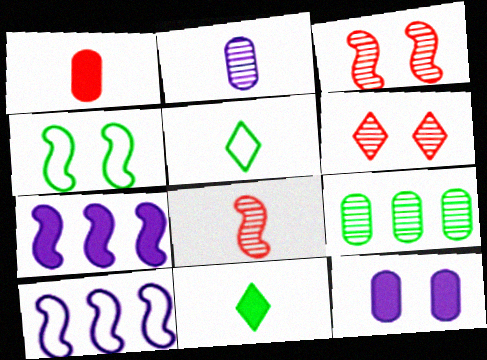[[4, 6, 12], 
[4, 7, 8], 
[4, 9, 11]]